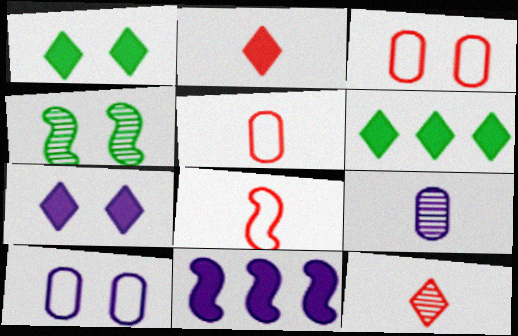[[2, 6, 7], 
[3, 4, 7], 
[4, 8, 11]]